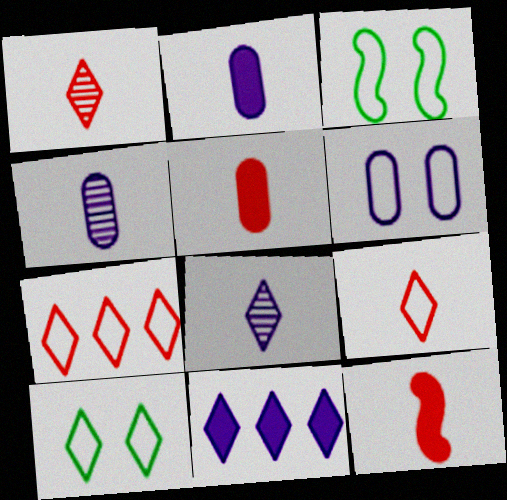[[1, 10, 11]]